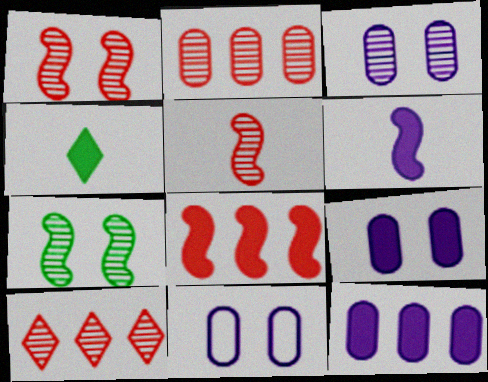[[3, 9, 11], 
[4, 8, 9]]